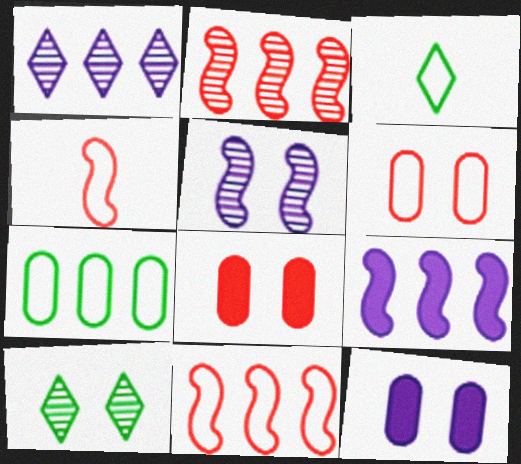[[2, 3, 12]]